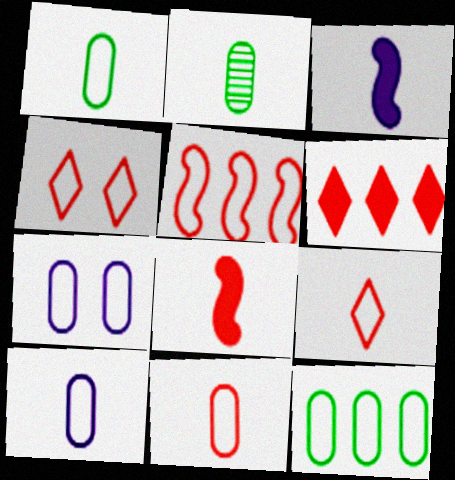[[1, 10, 11], 
[2, 3, 9], 
[4, 5, 11], 
[7, 11, 12]]